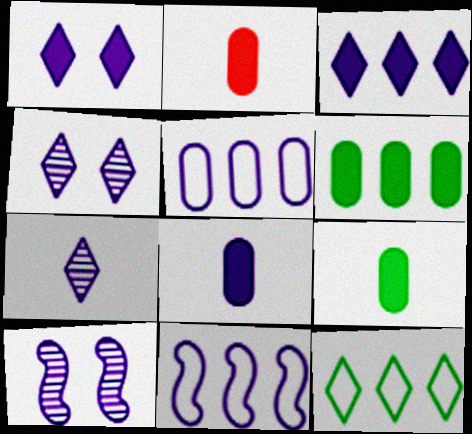[[2, 8, 9], 
[2, 10, 12], 
[4, 8, 11]]